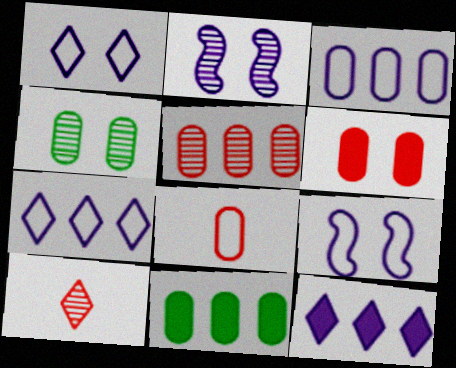[[3, 5, 11], 
[5, 6, 8], 
[9, 10, 11]]